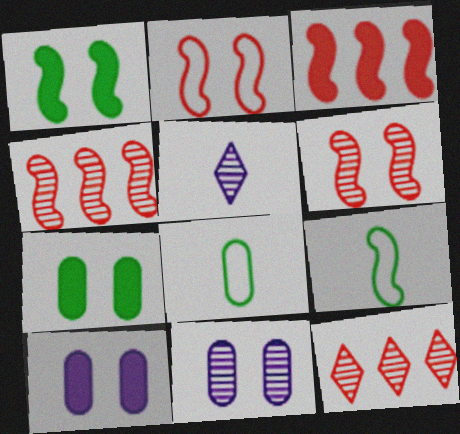[[9, 10, 12]]